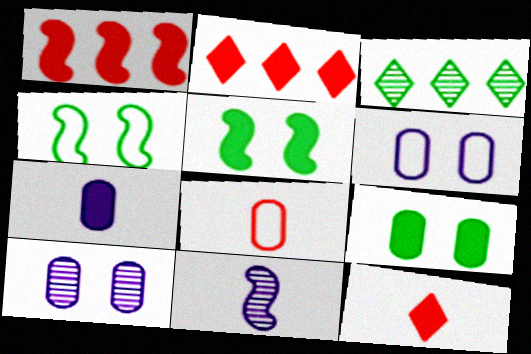[[1, 4, 11], 
[2, 5, 7]]